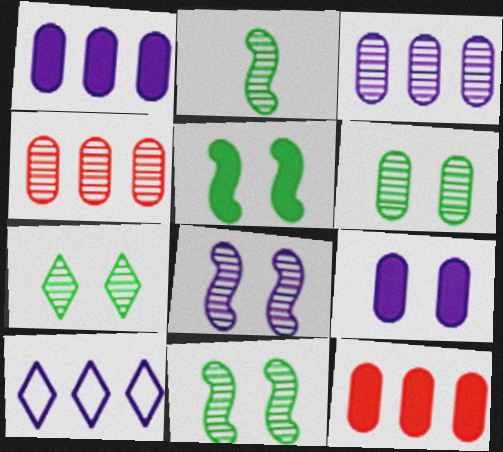[[6, 7, 11]]